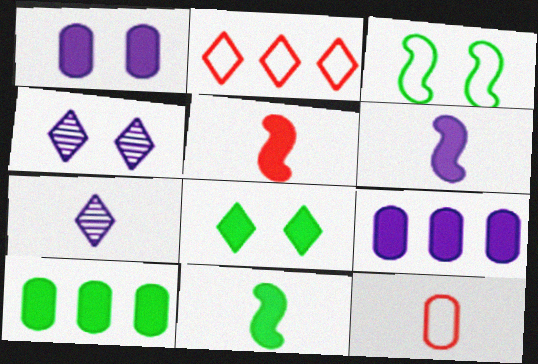[[2, 7, 8], 
[5, 6, 11], 
[5, 8, 9], 
[7, 11, 12], 
[8, 10, 11]]